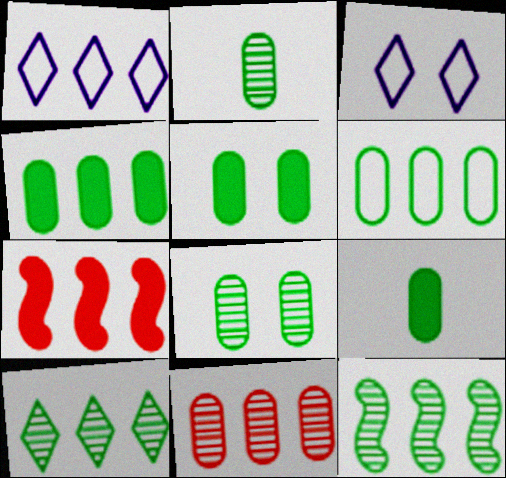[[2, 3, 7], 
[2, 5, 6], 
[4, 5, 9], 
[6, 8, 9]]